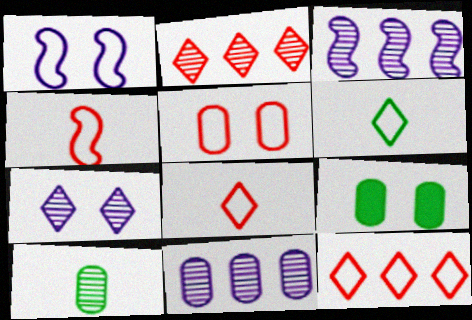[[3, 8, 9], 
[4, 5, 12]]